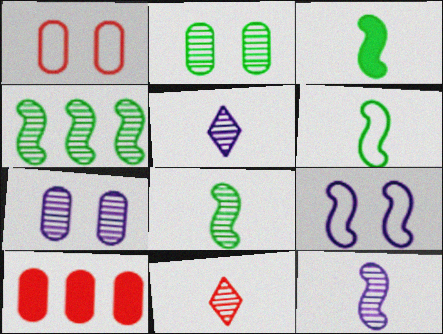[[3, 6, 8], 
[4, 7, 11]]